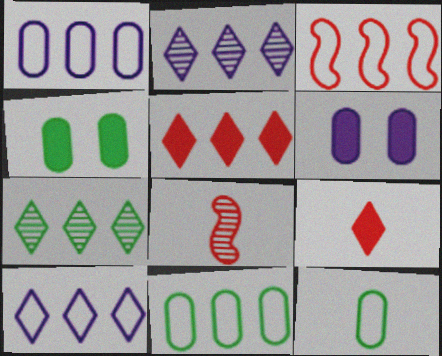[[3, 10, 11], 
[4, 8, 10], 
[5, 7, 10]]